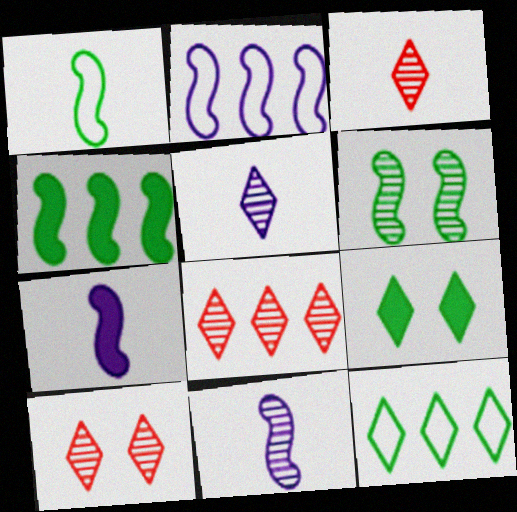[[1, 4, 6], 
[3, 8, 10]]